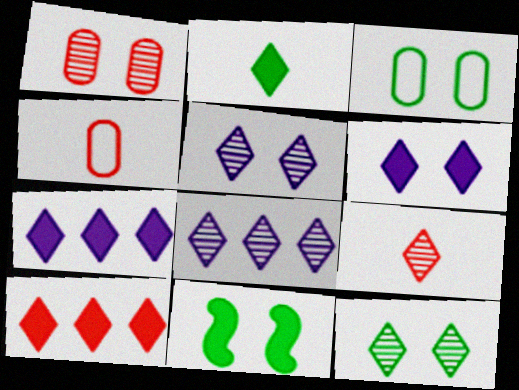[[2, 6, 10], 
[3, 11, 12], 
[4, 8, 11], 
[8, 9, 12]]